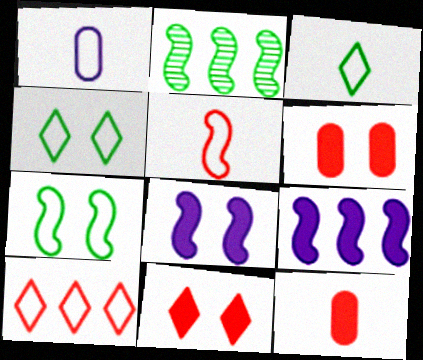[[1, 2, 11], 
[1, 3, 5], 
[1, 7, 10], 
[2, 5, 8]]